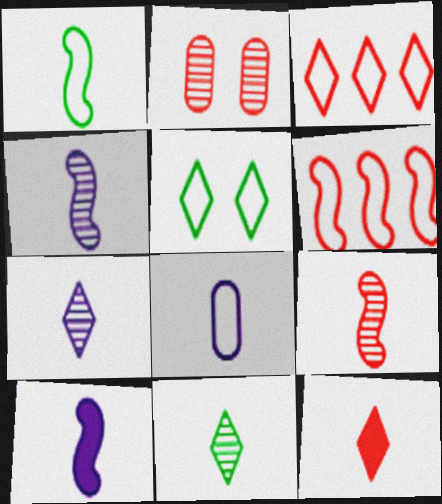[[1, 9, 10], 
[2, 6, 12], 
[5, 6, 8], 
[7, 8, 10]]